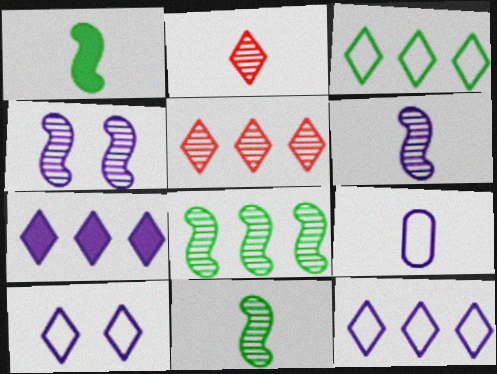[[1, 2, 9], 
[3, 5, 7], 
[4, 7, 9]]